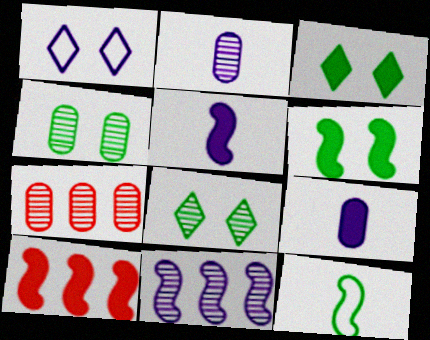[[1, 9, 11], 
[2, 4, 7], 
[3, 9, 10], 
[5, 6, 10]]